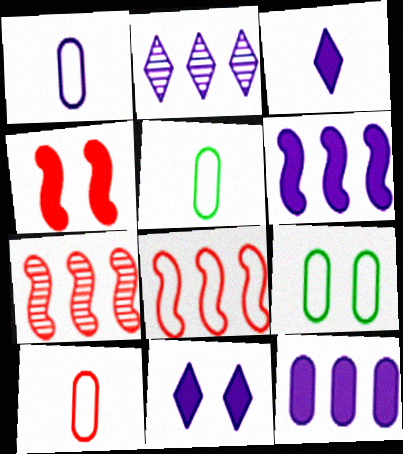[[1, 5, 10], 
[2, 4, 5], 
[3, 7, 9], 
[5, 7, 11]]